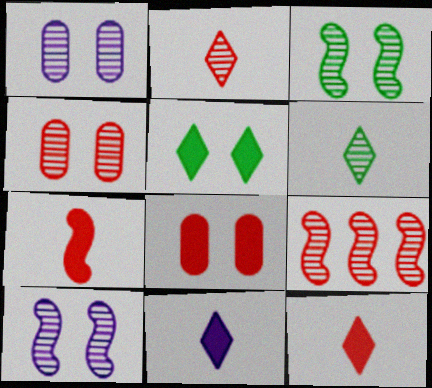[[1, 6, 9], 
[2, 4, 9]]